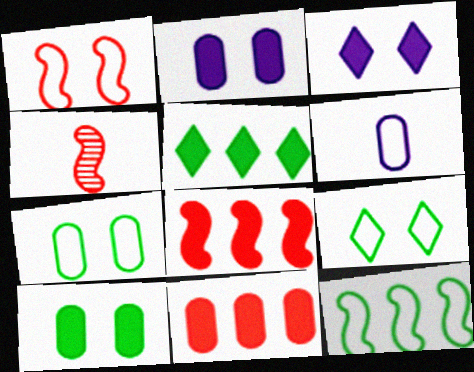[[1, 4, 8]]